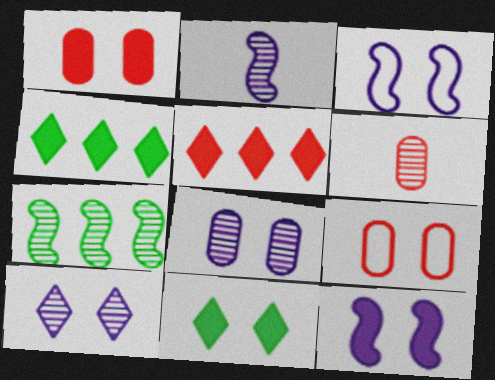[[1, 11, 12], 
[2, 4, 9], 
[3, 4, 6], 
[6, 7, 10]]